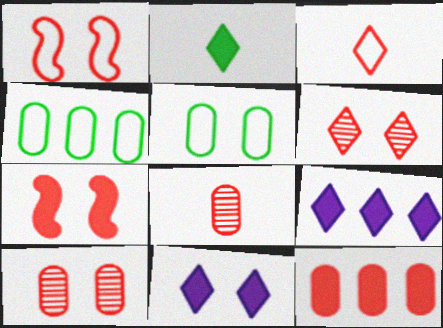[]